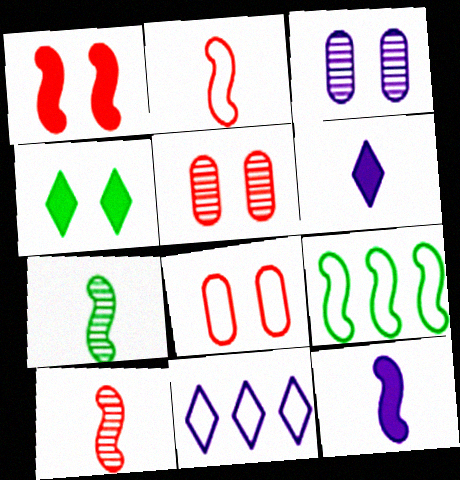[[2, 7, 12], 
[3, 11, 12], 
[5, 6, 9]]